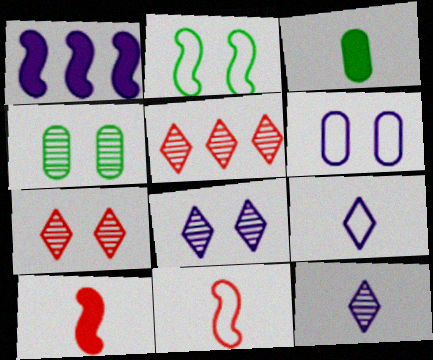[[1, 6, 12], 
[3, 11, 12]]